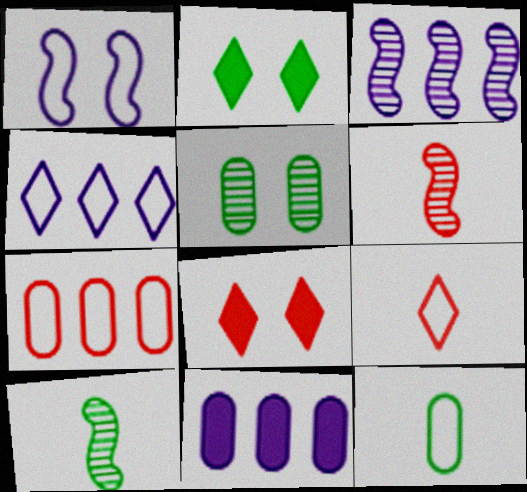[[1, 5, 8], 
[3, 4, 11], 
[3, 8, 12], 
[6, 7, 8]]